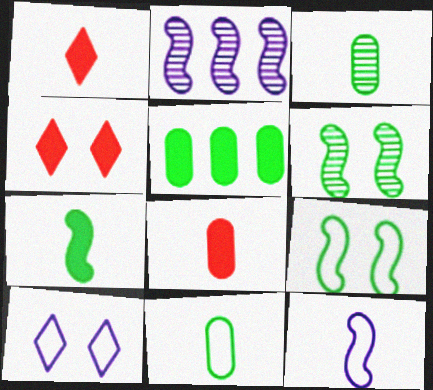[[1, 3, 12], 
[2, 4, 11]]